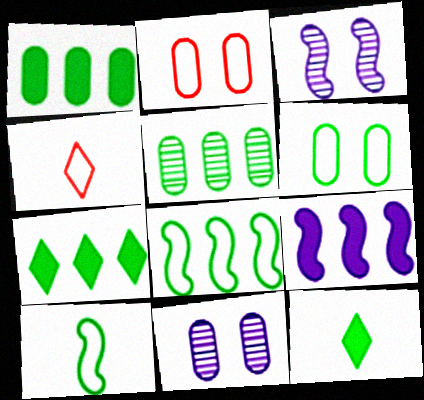[[1, 3, 4], 
[5, 7, 8]]